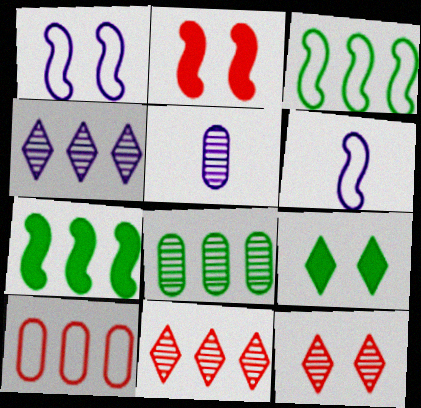[[4, 7, 10]]